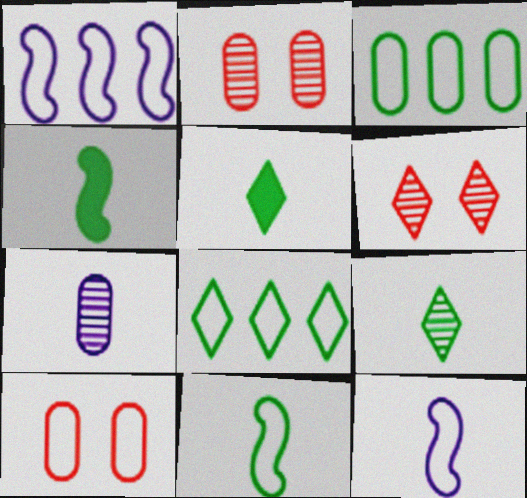[[1, 2, 5], 
[8, 10, 12]]